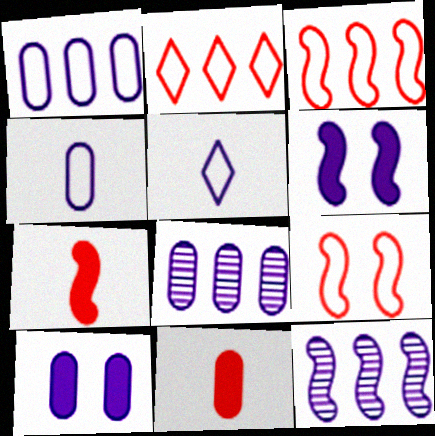[[4, 8, 10], 
[5, 6, 8], 
[5, 10, 12]]